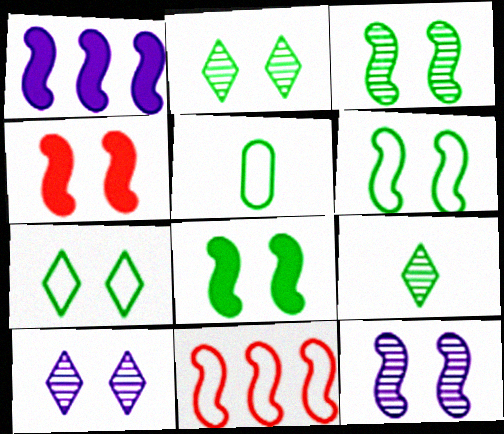[[3, 6, 8], 
[4, 6, 12]]